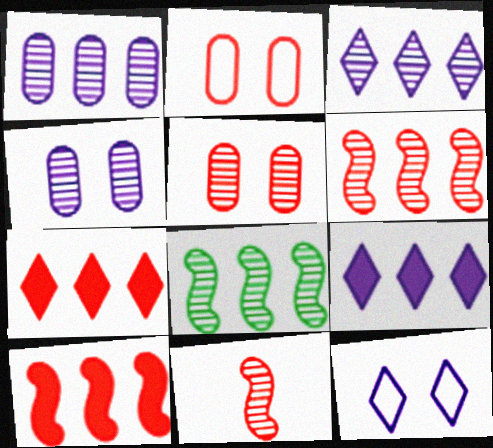[[2, 7, 11]]